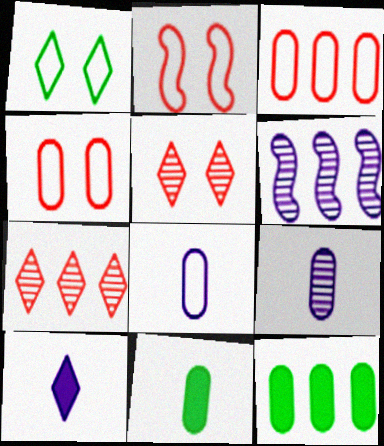[[1, 7, 10], 
[4, 9, 12]]